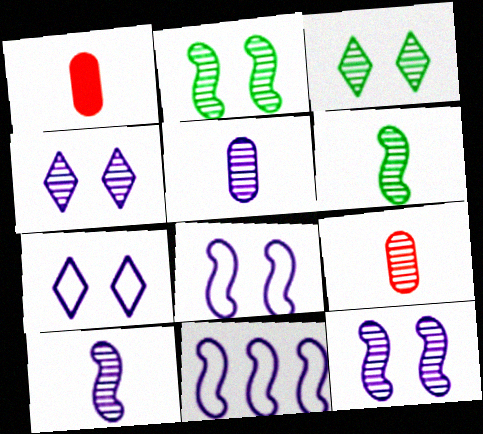[[1, 3, 11]]